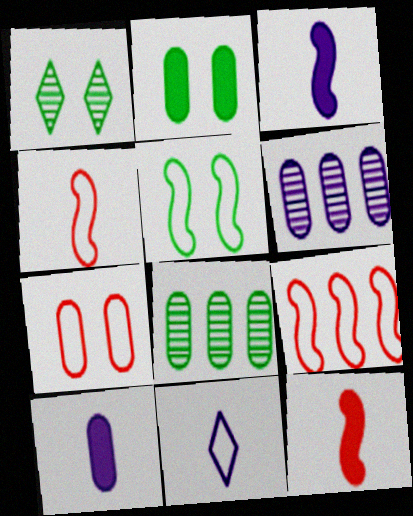[[1, 2, 5], 
[1, 9, 10], 
[7, 8, 10]]